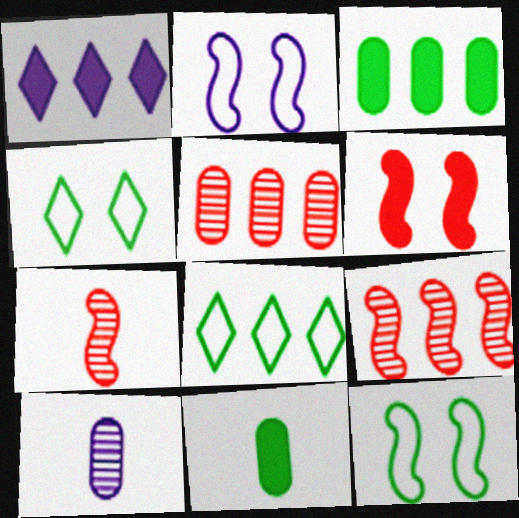[[1, 2, 10], 
[1, 6, 11], 
[6, 8, 10]]